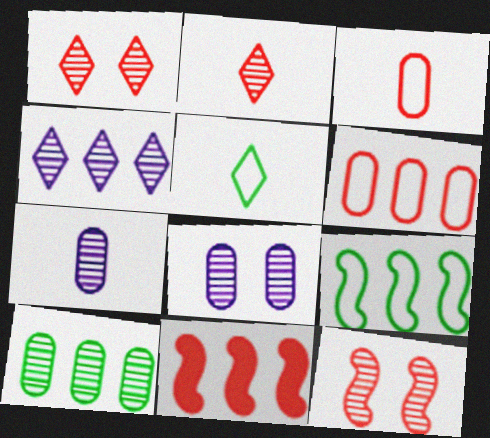[[1, 3, 11], 
[5, 8, 11]]